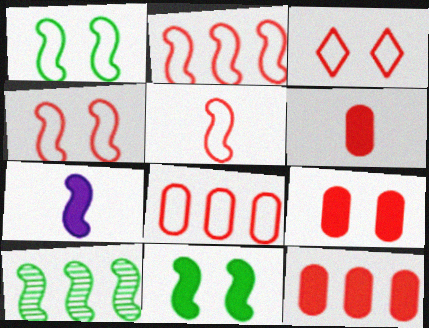[[2, 4, 5], 
[3, 5, 8], 
[4, 7, 10], 
[6, 9, 12]]